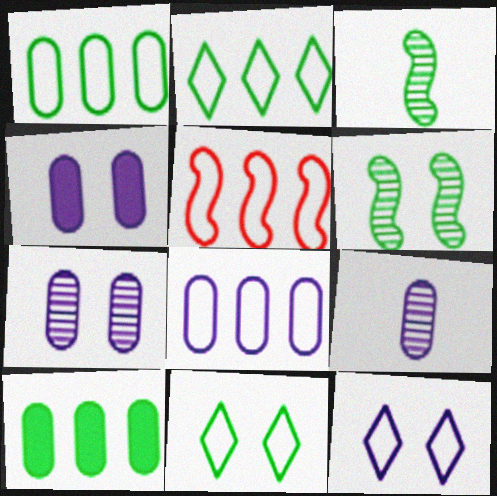[[2, 5, 8], 
[3, 10, 11], 
[4, 8, 9]]